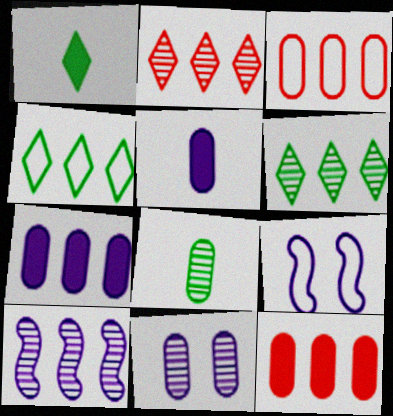[[4, 10, 12]]